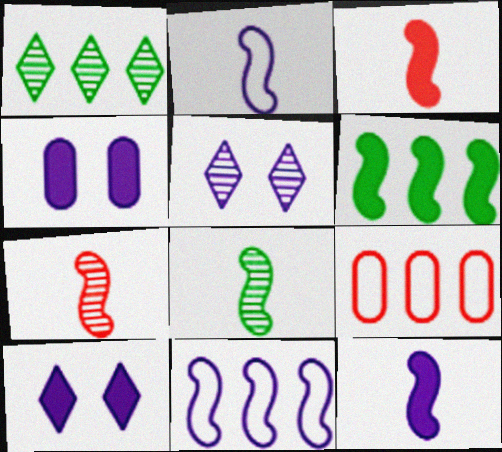[[2, 3, 8], 
[8, 9, 10]]